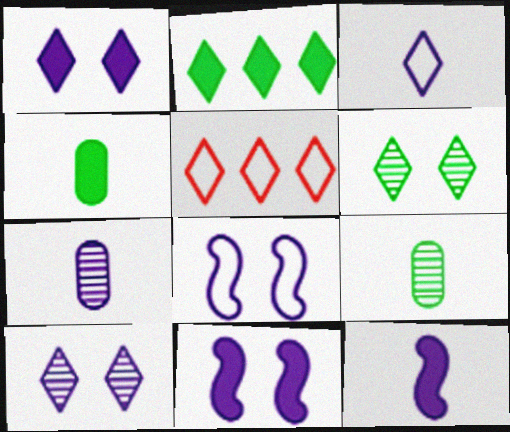[[3, 7, 12], 
[5, 9, 11]]